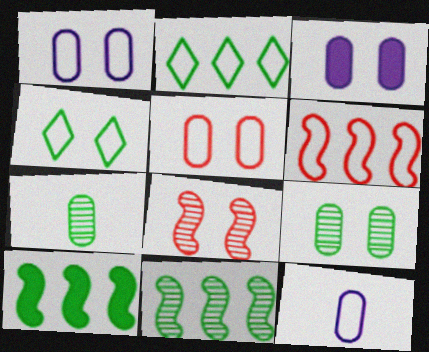[[3, 4, 8], 
[3, 5, 9], 
[4, 6, 12], 
[4, 7, 10]]